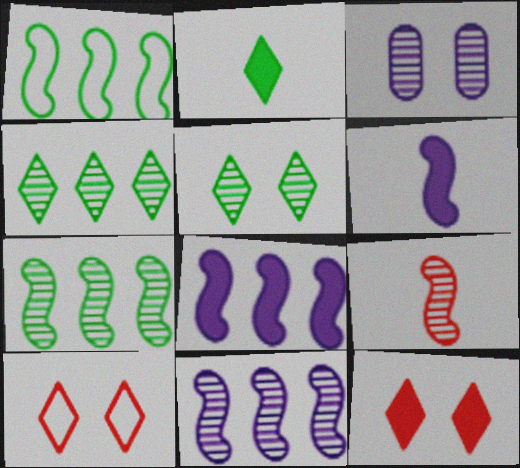[[3, 4, 9]]